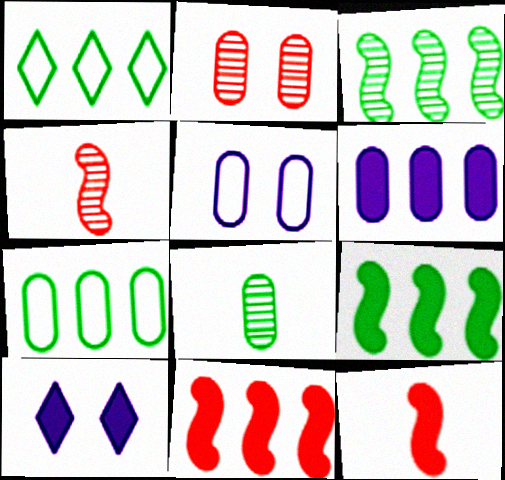[[4, 7, 10]]